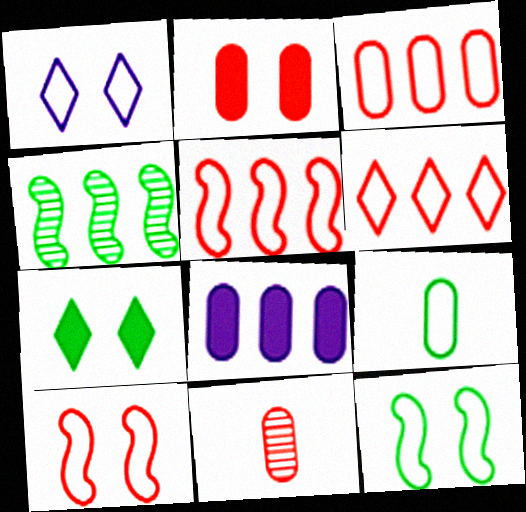[[1, 5, 9], 
[2, 3, 11], 
[3, 5, 6], 
[4, 6, 8], 
[4, 7, 9]]